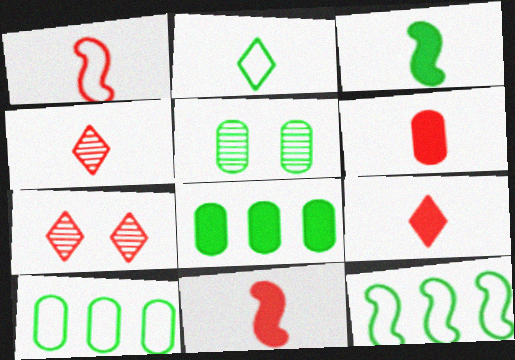[[1, 4, 6], 
[6, 9, 11]]